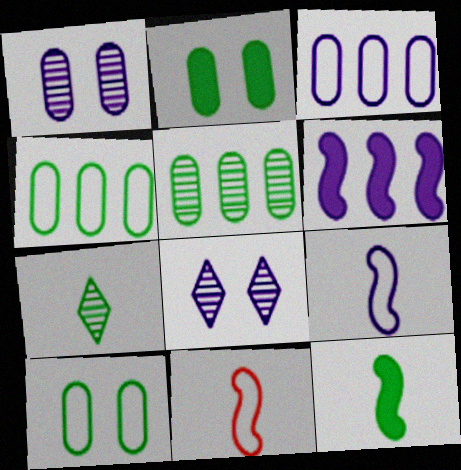[]